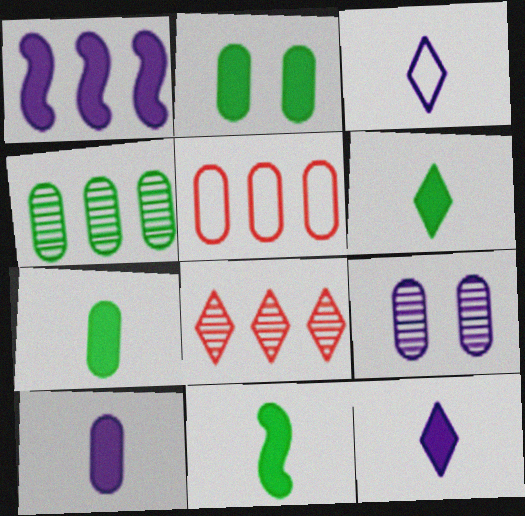[[1, 3, 9], 
[5, 7, 9], 
[6, 7, 11]]